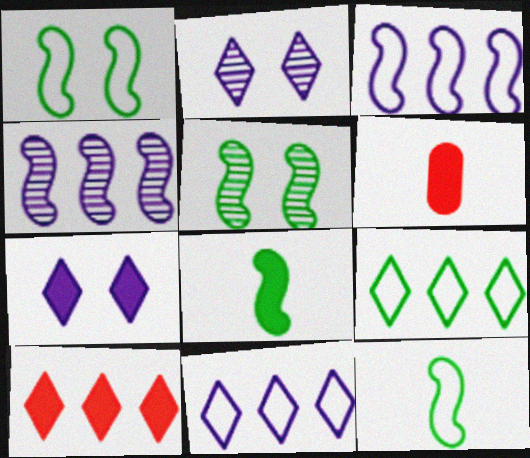[[5, 6, 11]]